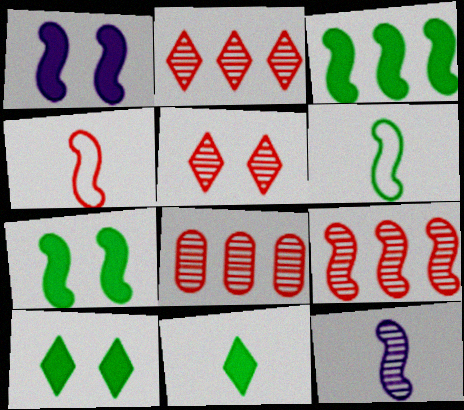[[1, 6, 9], 
[2, 8, 9]]